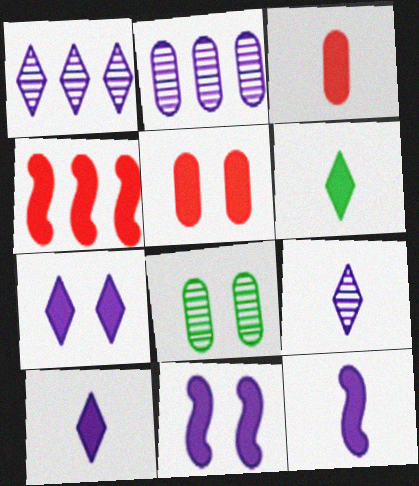[[3, 6, 12]]